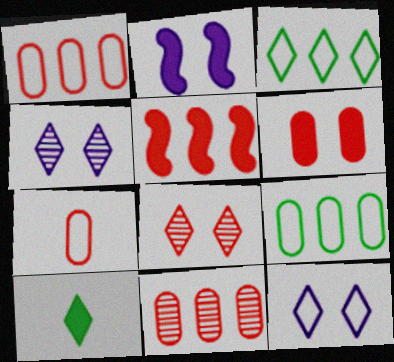[[5, 7, 8], 
[6, 7, 11]]